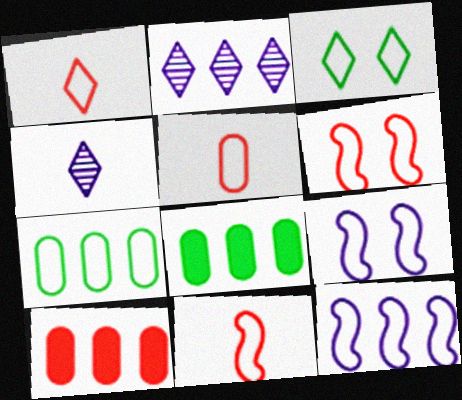[[1, 5, 11], 
[1, 7, 9], 
[3, 5, 12], 
[4, 6, 8]]